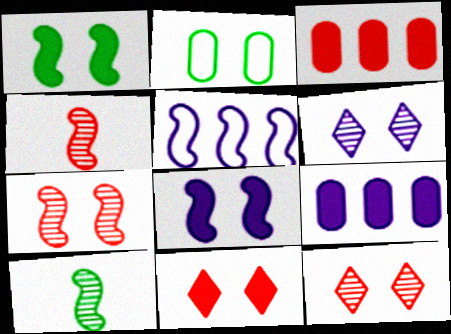[[1, 4, 5], 
[2, 8, 12]]